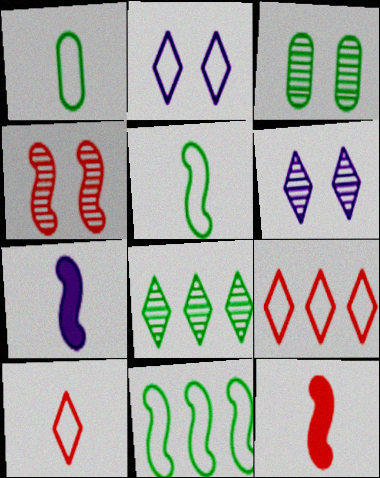[[3, 4, 6], 
[3, 7, 9], 
[4, 7, 11]]